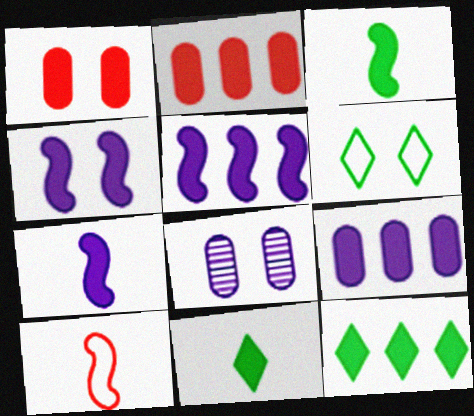[[1, 5, 11], 
[1, 7, 12], 
[2, 4, 11], 
[2, 5, 12], 
[4, 5, 7], 
[8, 10, 12]]